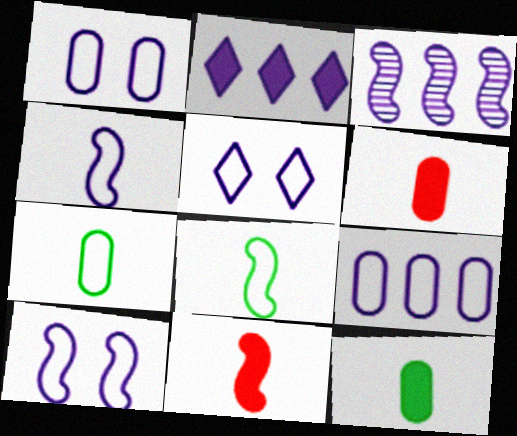[[1, 5, 10], 
[2, 3, 9], 
[4, 5, 9]]